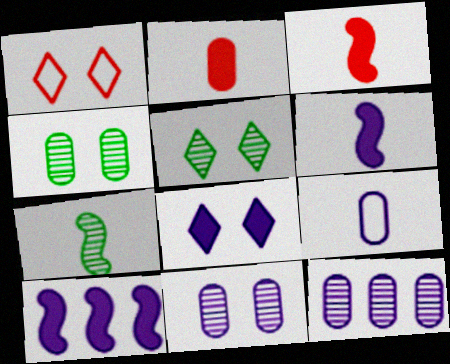[[1, 5, 8]]